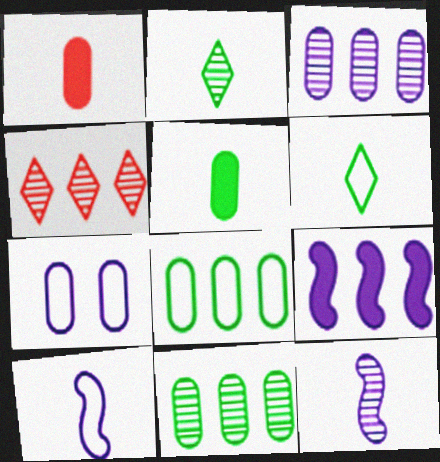[[1, 2, 10], 
[1, 6, 12], 
[1, 7, 11], 
[4, 8, 9]]